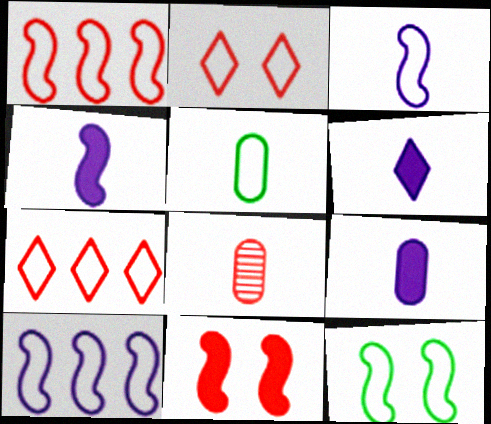[[1, 3, 12], 
[2, 5, 10], 
[4, 6, 9], 
[5, 8, 9], 
[7, 8, 11]]